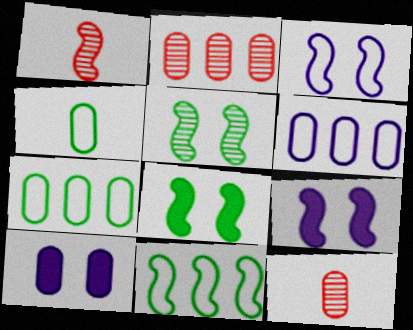[[1, 9, 11], 
[2, 4, 10], 
[7, 10, 12]]